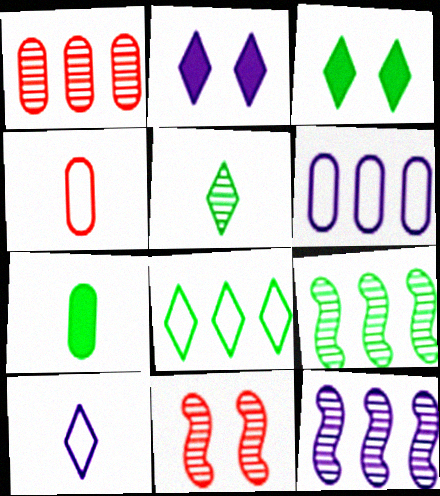[[2, 4, 9], 
[3, 4, 12], 
[3, 5, 8]]